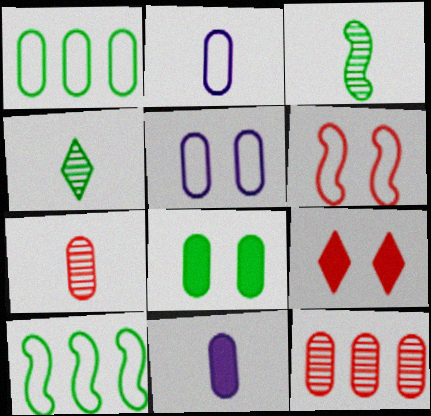[[2, 8, 12], 
[4, 8, 10]]